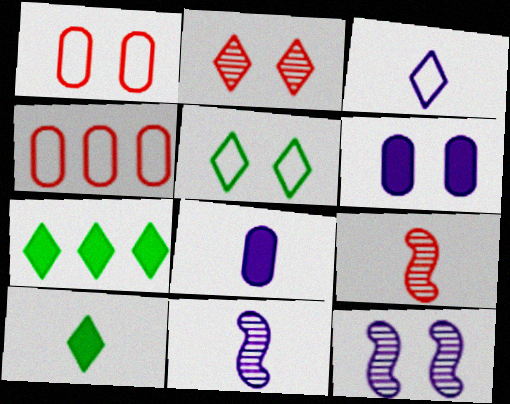[[1, 7, 11], 
[2, 3, 7], 
[3, 8, 11], 
[4, 10, 12]]